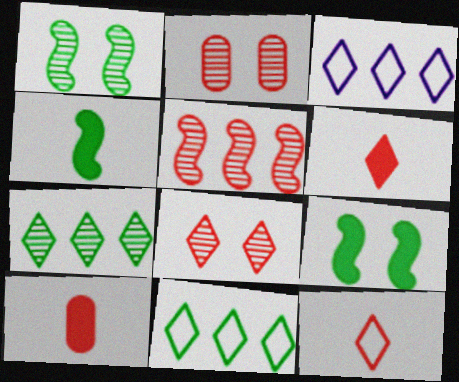[[1, 3, 10], 
[2, 3, 4]]